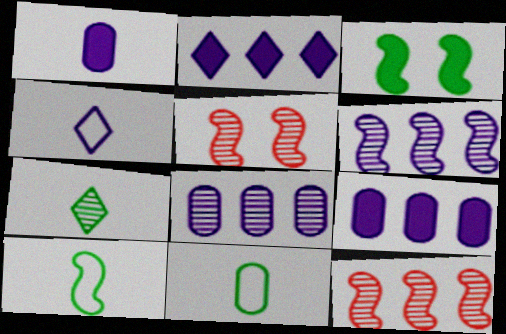[[2, 5, 11], 
[5, 7, 8]]